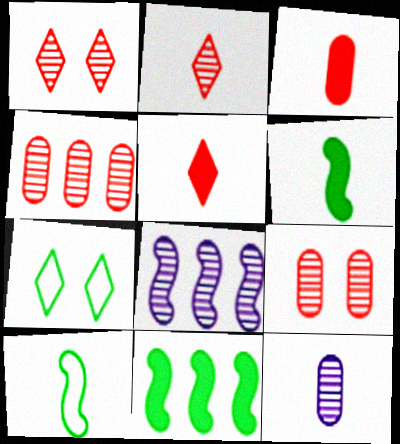[[3, 7, 8], 
[5, 10, 12]]